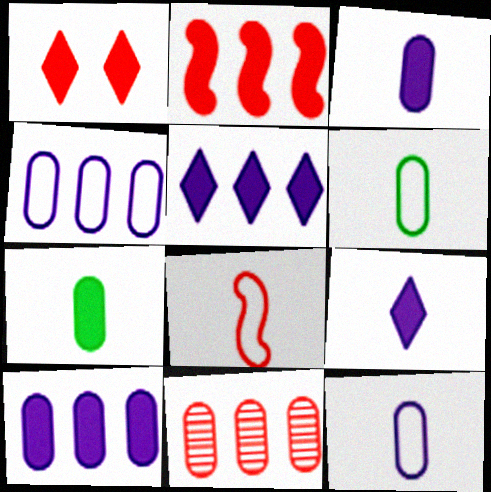[[1, 8, 11]]